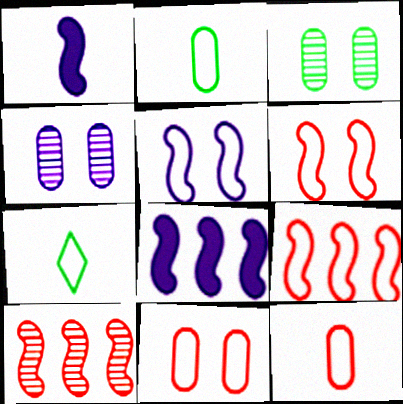[]